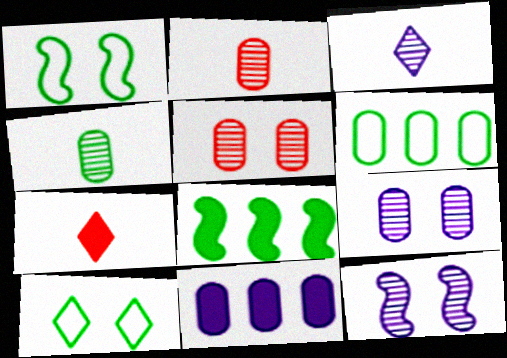[[4, 8, 10], 
[6, 7, 12]]